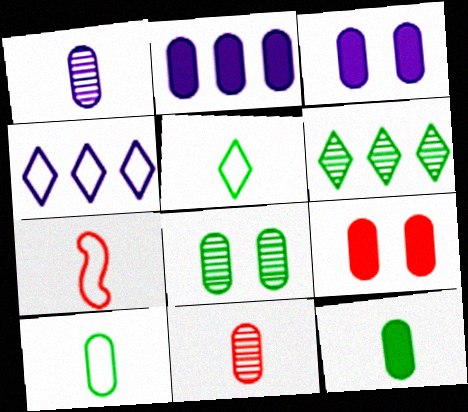[[2, 9, 12], 
[3, 6, 7]]